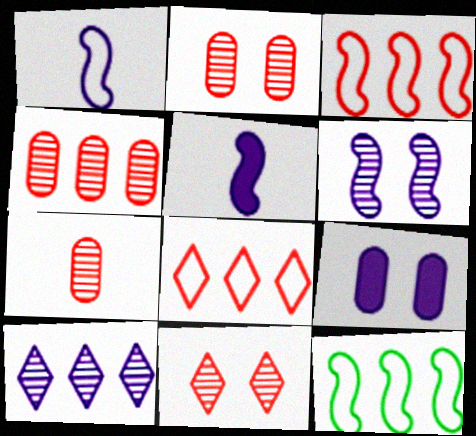[[1, 9, 10], 
[2, 4, 7]]